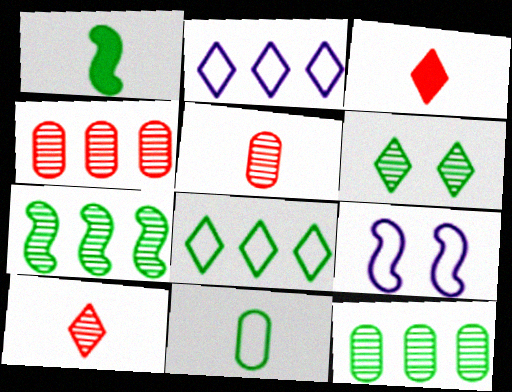[[2, 3, 6], 
[3, 9, 12]]